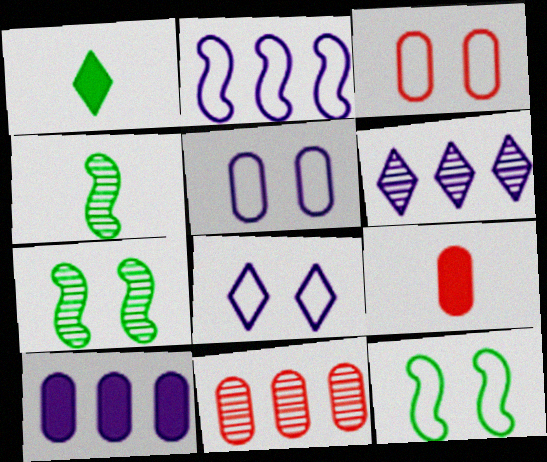[[2, 6, 10], 
[3, 8, 12], 
[3, 9, 11], 
[6, 9, 12]]